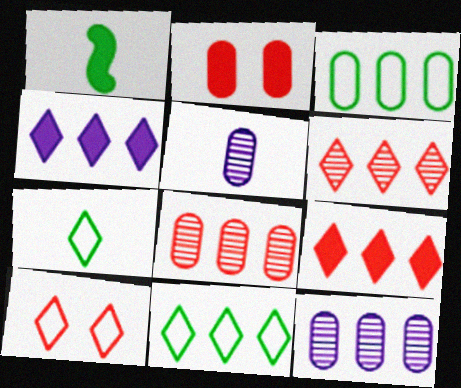[[1, 2, 4], 
[1, 10, 12], 
[2, 3, 5], 
[4, 6, 11]]